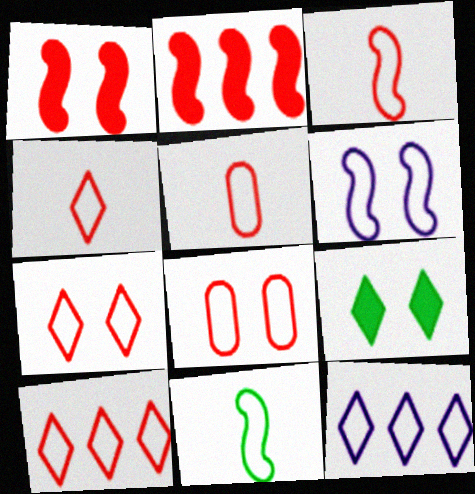[[3, 4, 5], 
[3, 8, 10], 
[4, 7, 10], 
[8, 11, 12]]